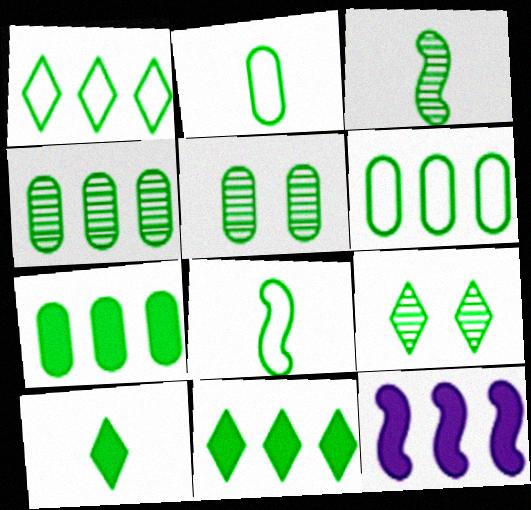[[1, 9, 10], 
[2, 3, 10], 
[2, 5, 7], 
[3, 4, 9], 
[4, 6, 7], 
[5, 8, 11], 
[7, 8, 9]]